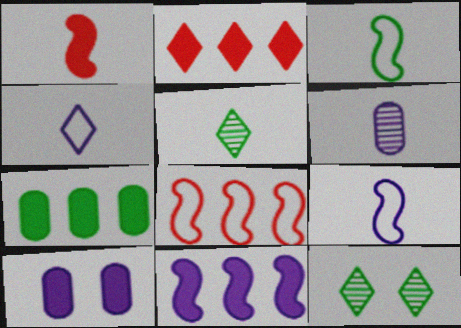[[2, 4, 12], 
[2, 7, 11], 
[3, 7, 12], 
[5, 8, 10]]